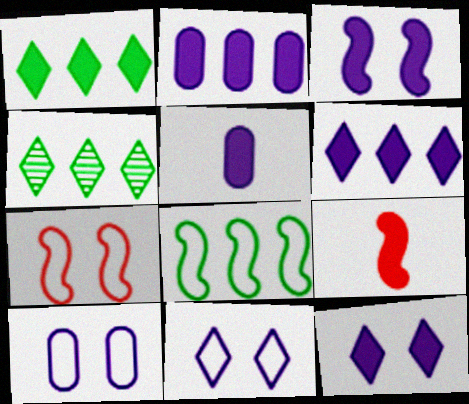[[3, 5, 6], 
[4, 5, 7], 
[4, 9, 10]]